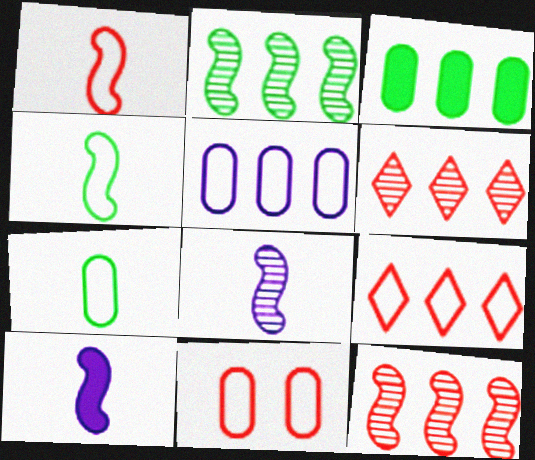[[1, 9, 11], 
[5, 7, 11]]